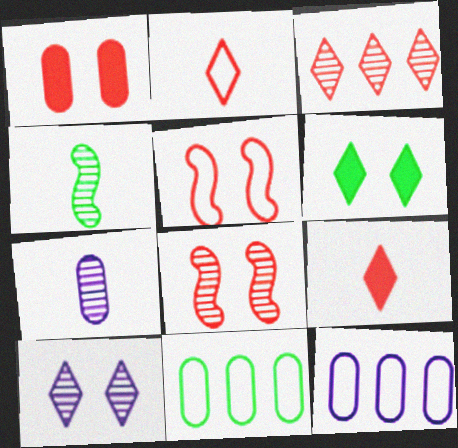[[1, 7, 11], 
[4, 6, 11]]